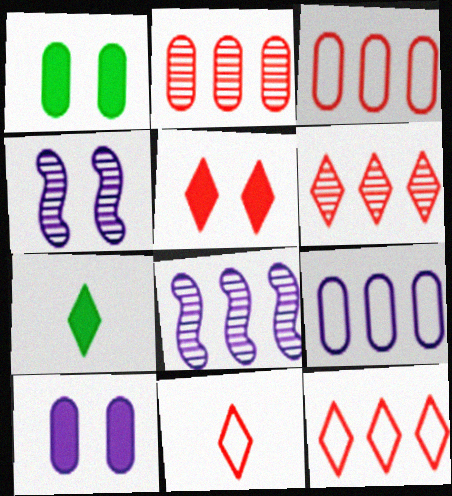[[1, 8, 11], 
[3, 4, 7], 
[5, 6, 11]]